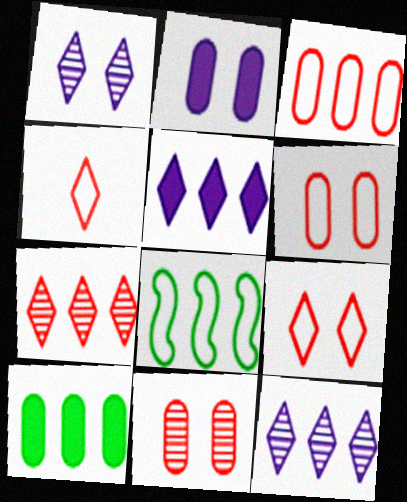[]